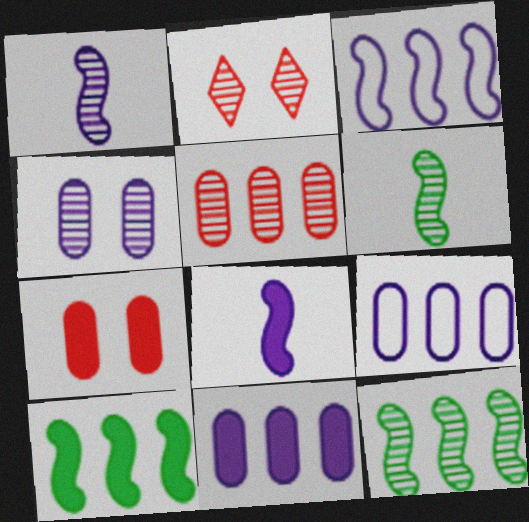[]